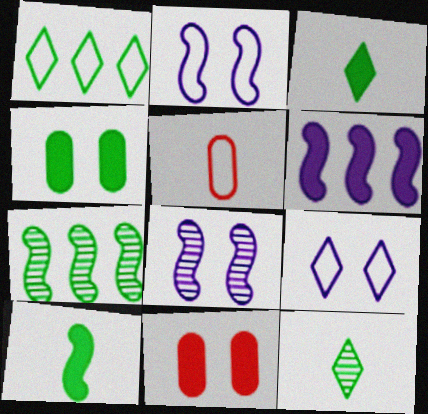[[1, 2, 5], 
[3, 6, 11]]